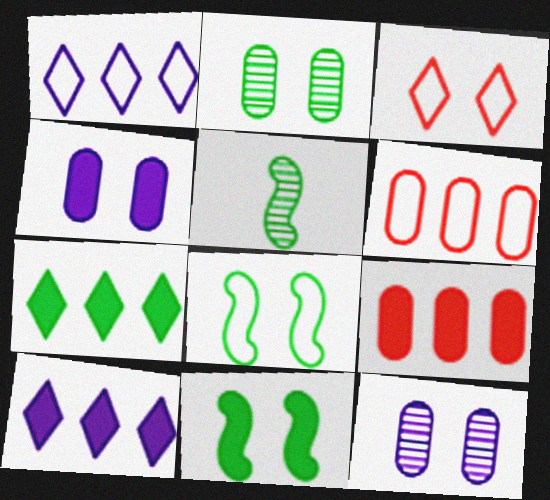[[3, 11, 12]]